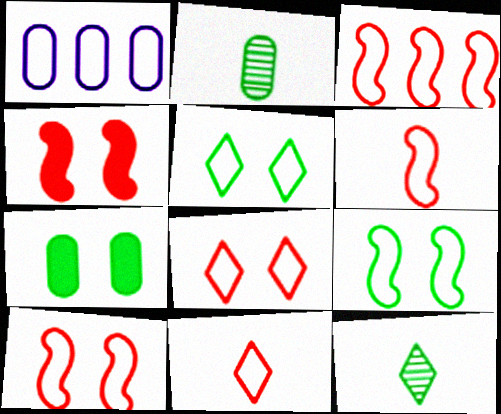[[1, 4, 12], 
[1, 5, 6], 
[1, 9, 11], 
[3, 6, 10]]